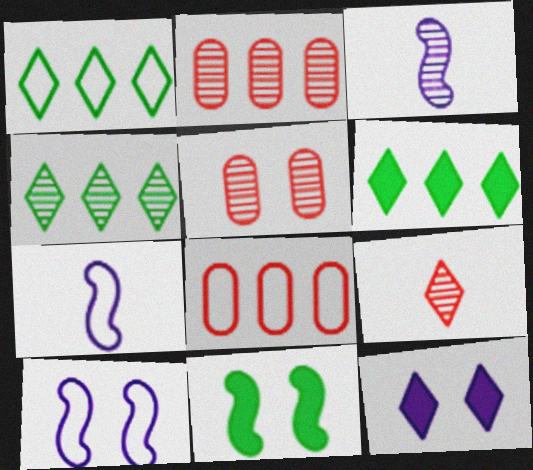[[1, 4, 6], 
[1, 9, 12], 
[3, 4, 5], 
[5, 6, 7]]